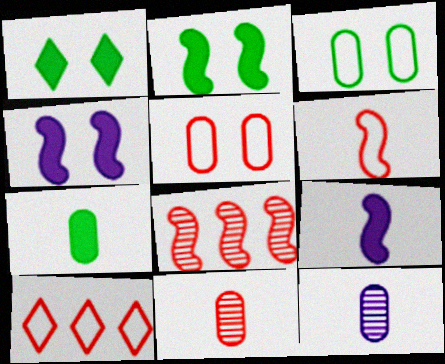[[2, 10, 12], 
[5, 6, 10]]